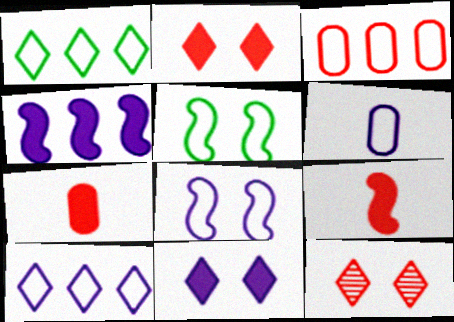[[3, 9, 12], 
[6, 8, 10]]